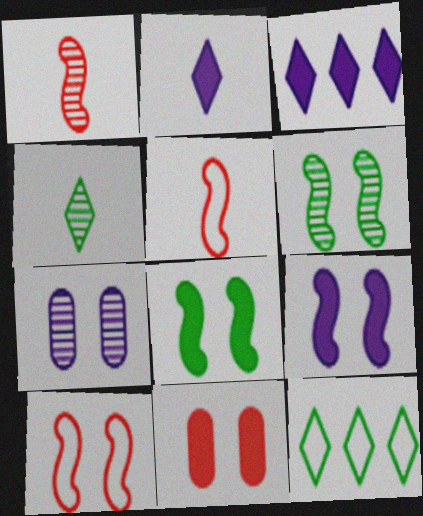[[6, 9, 10]]